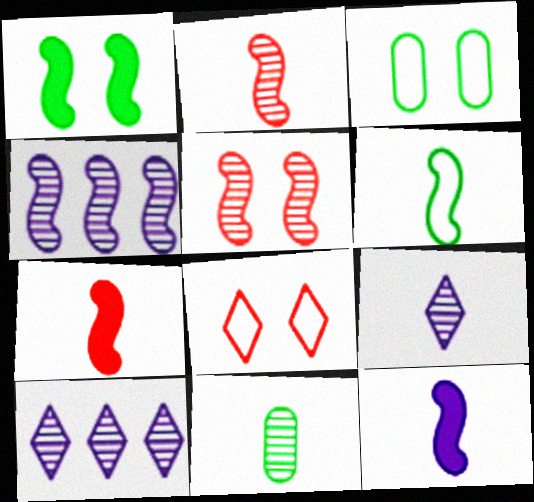[[2, 6, 12], 
[2, 9, 11], 
[3, 7, 10], 
[5, 10, 11]]